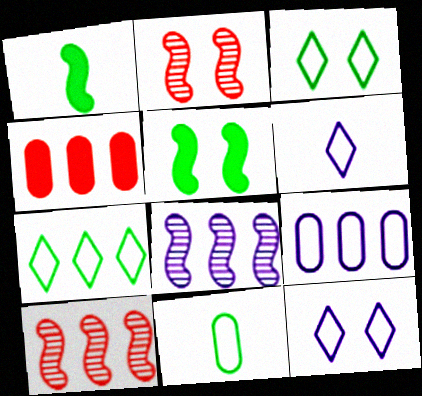[[4, 7, 8]]